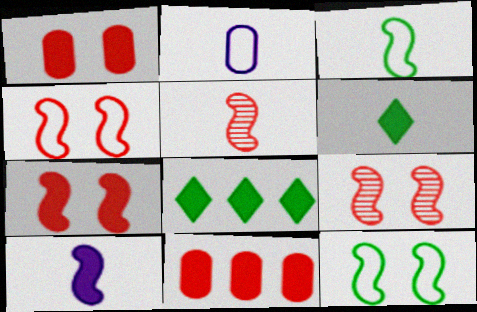[[1, 8, 10], 
[2, 5, 6], 
[2, 8, 9], 
[3, 5, 10], 
[4, 7, 9]]